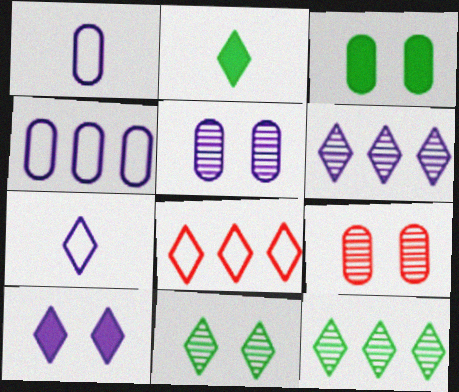[[6, 7, 10]]